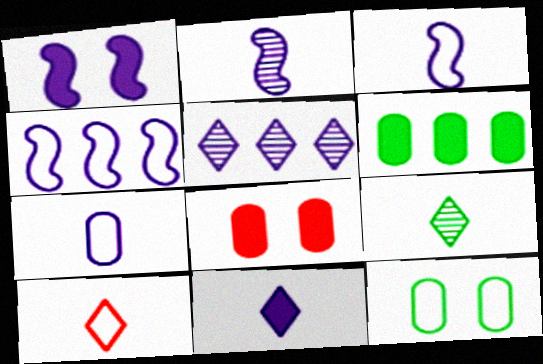[[1, 2, 4], 
[1, 5, 7], 
[2, 7, 11], 
[4, 8, 9], 
[4, 10, 12], 
[9, 10, 11]]